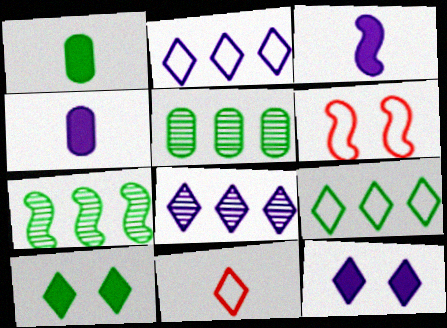[[1, 6, 8], 
[3, 6, 7], 
[8, 10, 11]]